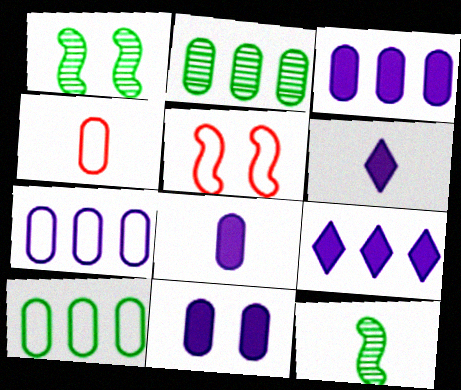[[1, 4, 9], 
[2, 4, 11], 
[2, 5, 6], 
[3, 8, 11], 
[4, 6, 12]]